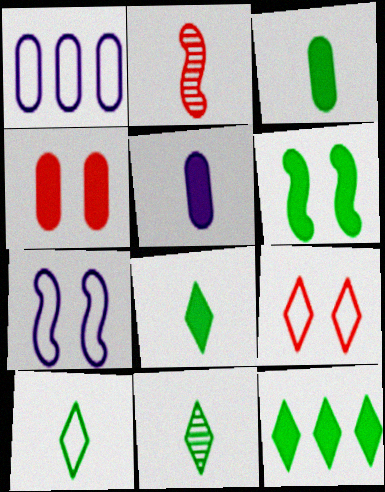[[2, 5, 10], 
[3, 6, 12], 
[8, 10, 11]]